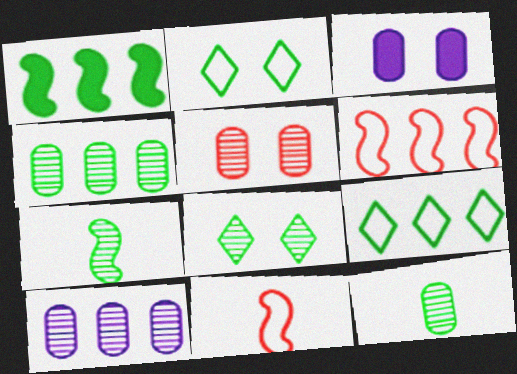[[1, 2, 12], 
[1, 4, 9], 
[4, 7, 8], 
[5, 10, 12]]